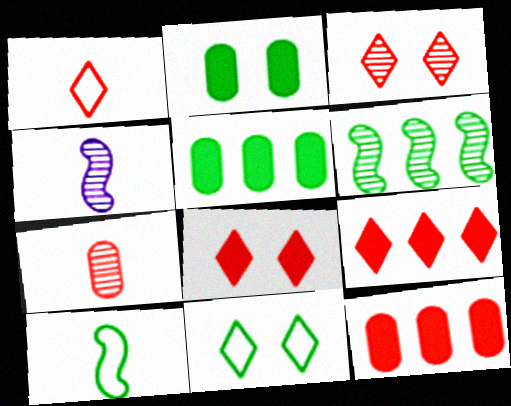[[1, 3, 9], 
[4, 11, 12]]